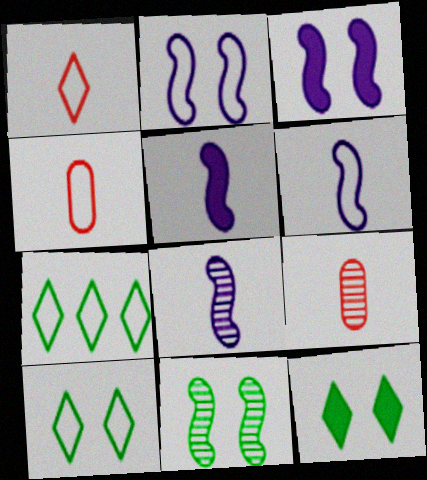[[2, 4, 7], 
[3, 7, 9], 
[5, 6, 8]]